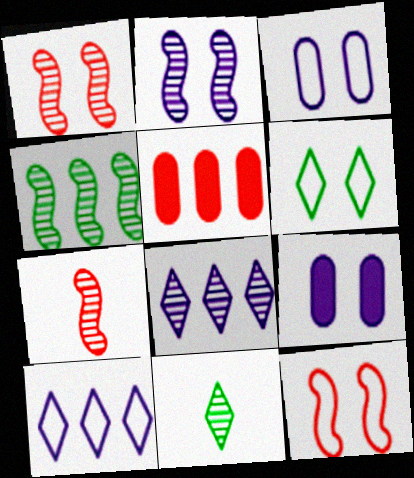[[1, 6, 9], 
[2, 4, 7], 
[3, 6, 12], 
[4, 5, 10]]